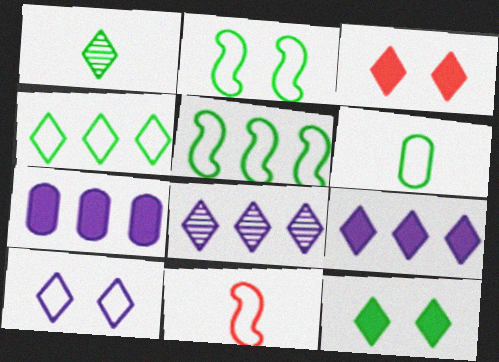[[1, 4, 12], 
[2, 4, 6]]